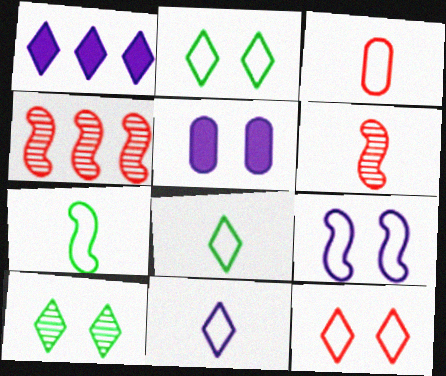[[3, 7, 11], 
[4, 5, 8]]